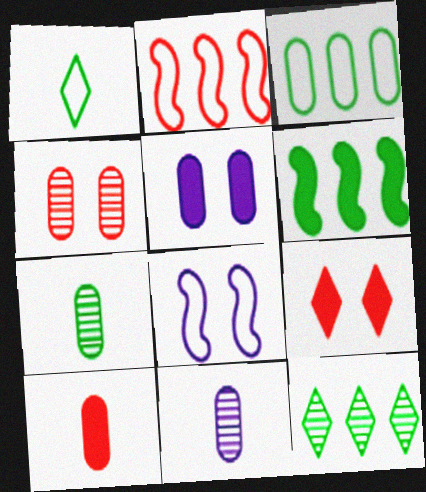[[3, 6, 12], 
[8, 10, 12]]